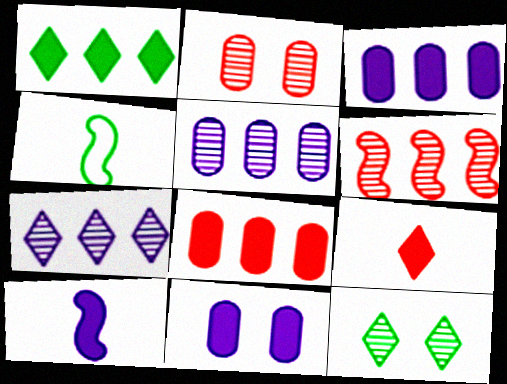[]